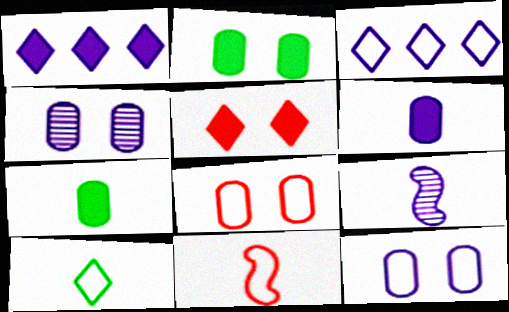[[1, 9, 12], 
[2, 4, 8]]